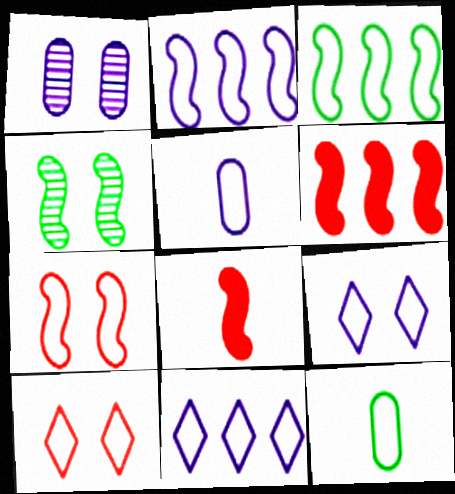[[2, 4, 8], 
[2, 5, 9], 
[2, 10, 12], 
[3, 5, 10], 
[7, 11, 12]]